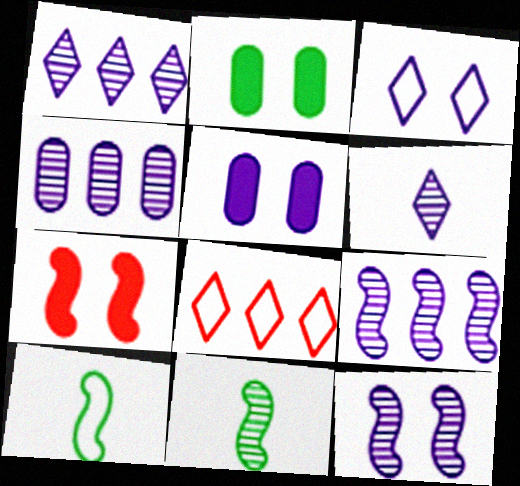[[1, 4, 9], 
[3, 5, 12], 
[4, 6, 12], 
[5, 8, 11], 
[7, 9, 10]]